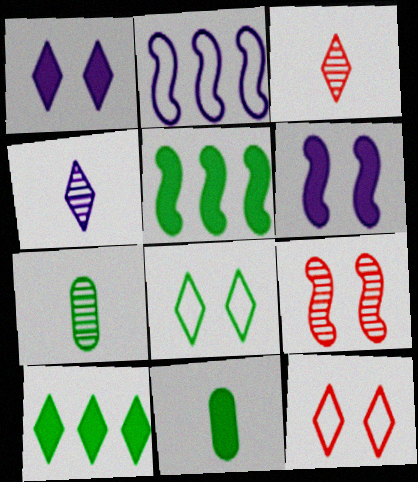[[4, 10, 12], 
[5, 7, 8]]